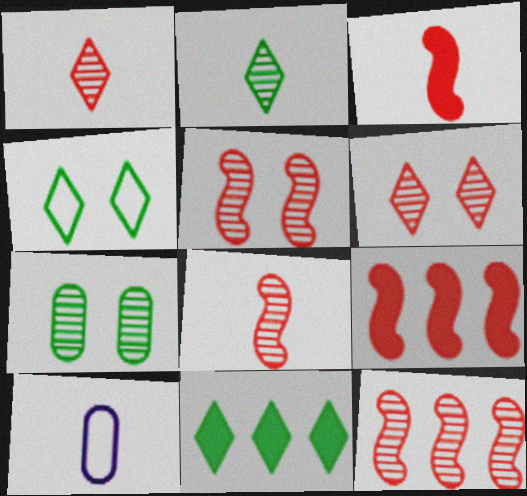[[2, 3, 10], 
[2, 4, 11], 
[5, 8, 12], 
[5, 10, 11]]